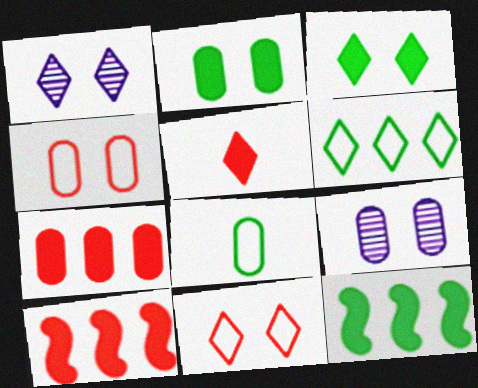[[1, 3, 11], 
[1, 5, 6], 
[1, 8, 10], 
[2, 4, 9], 
[7, 8, 9]]